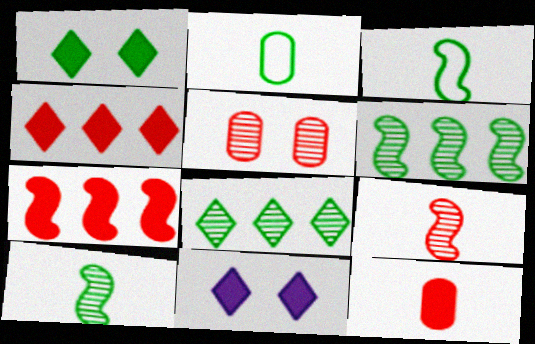[[1, 2, 6]]